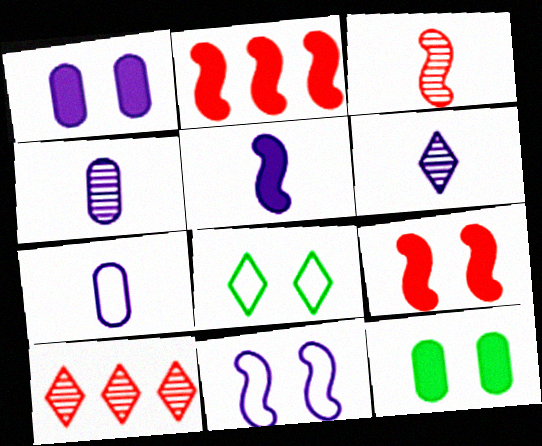[[2, 4, 8], 
[5, 6, 7]]